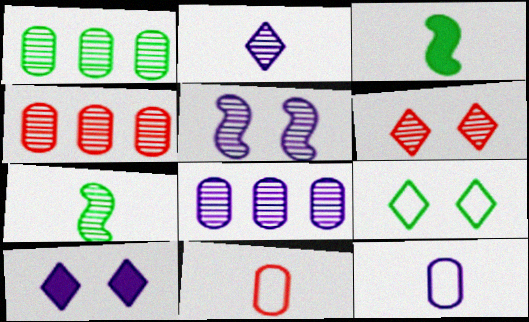[[1, 3, 9], 
[1, 4, 8], 
[2, 3, 11], 
[2, 5, 8], 
[6, 7, 8], 
[6, 9, 10]]